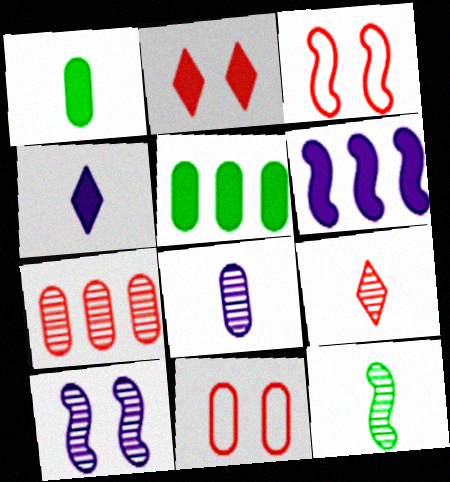[[1, 2, 6], 
[3, 6, 12], 
[5, 8, 11], 
[8, 9, 12]]